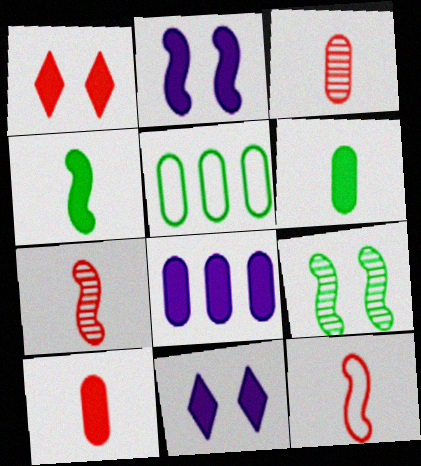[[1, 4, 8], 
[5, 7, 11]]